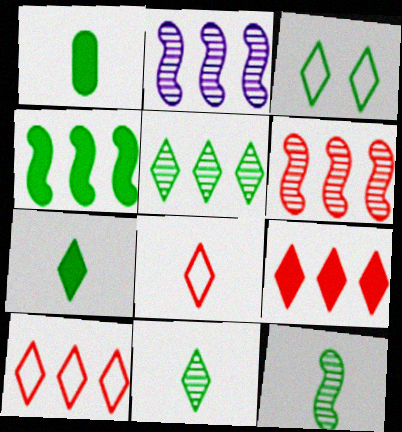[[3, 5, 7]]